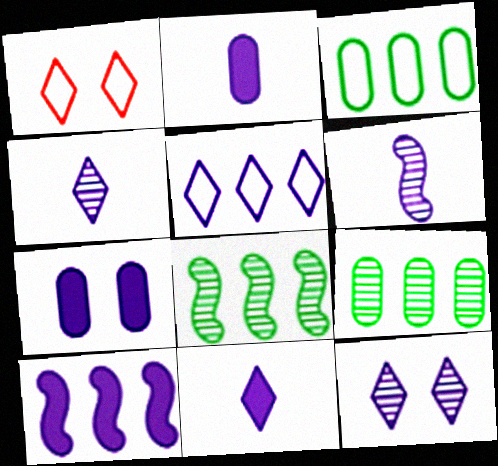[[1, 2, 8], 
[5, 6, 7], 
[5, 11, 12], 
[7, 10, 11]]